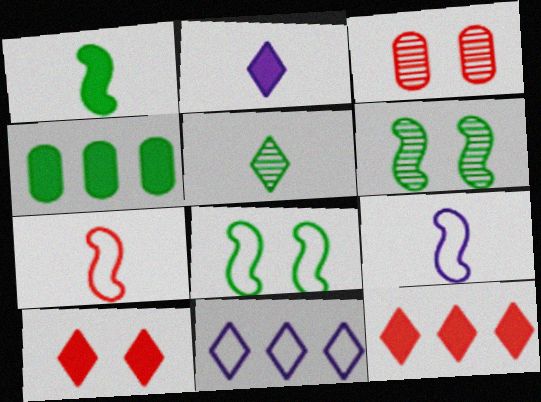[[1, 3, 11], 
[3, 7, 12], 
[4, 5, 8], 
[5, 10, 11]]